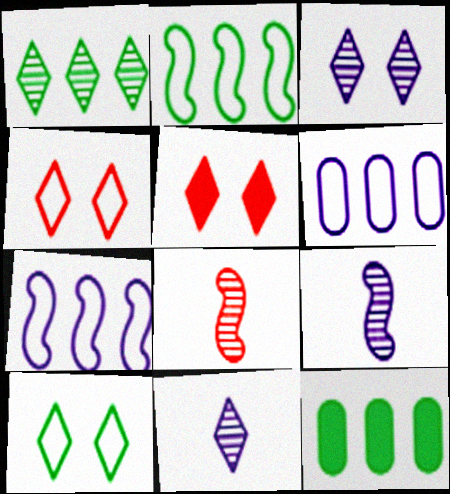[[1, 2, 12], 
[3, 5, 10], 
[4, 9, 12]]